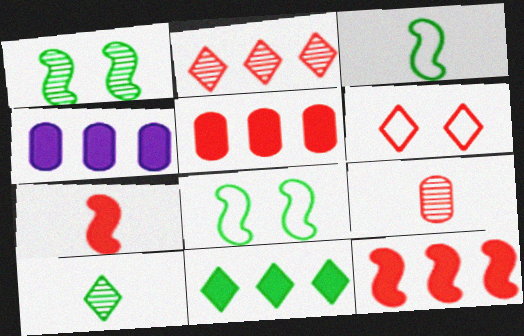[[4, 11, 12], 
[6, 9, 12]]